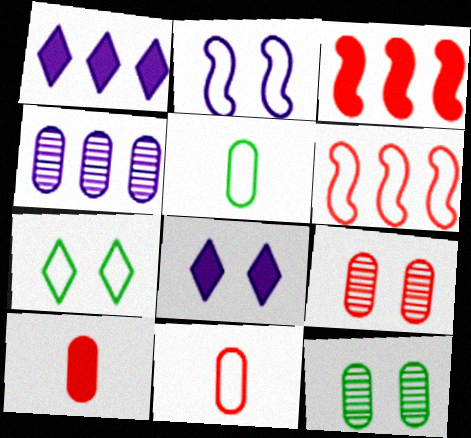[]